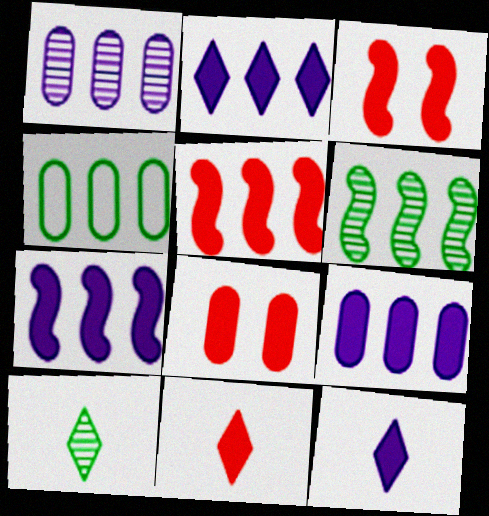[[2, 7, 9], 
[5, 8, 11]]